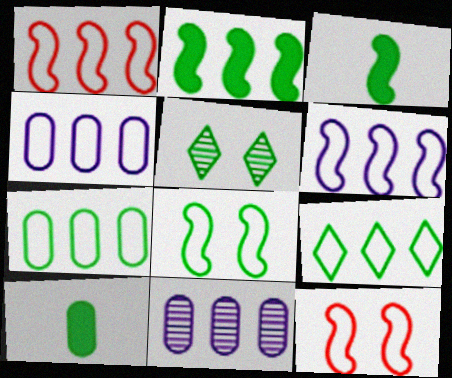[[1, 4, 9], 
[3, 5, 7]]